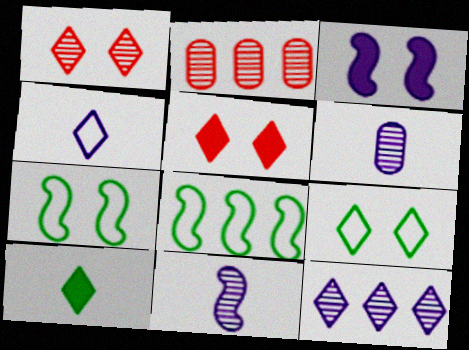[[5, 6, 8]]